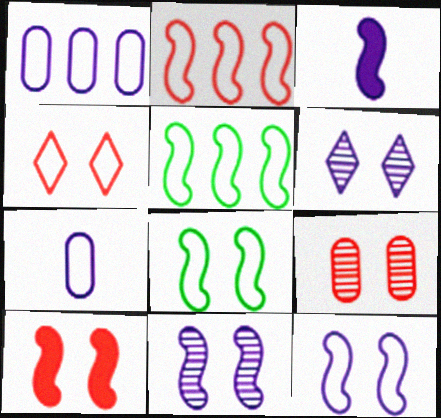[[1, 3, 6], 
[4, 5, 7], 
[4, 9, 10], 
[8, 10, 11]]